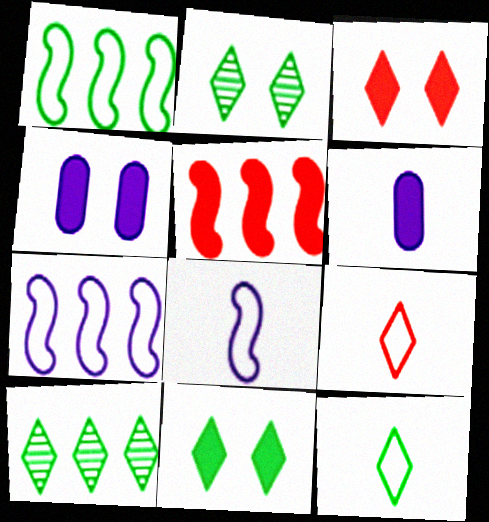[[5, 6, 11], 
[10, 11, 12]]